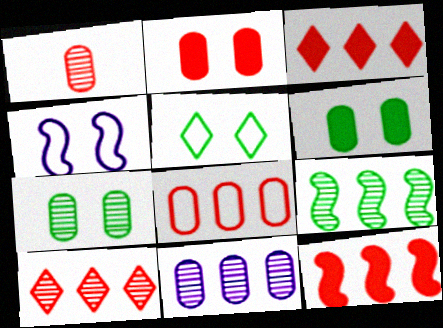[[1, 2, 8], 
[1, 7, 11], 
[8, 10, 12], 
[9, 10, 11]]